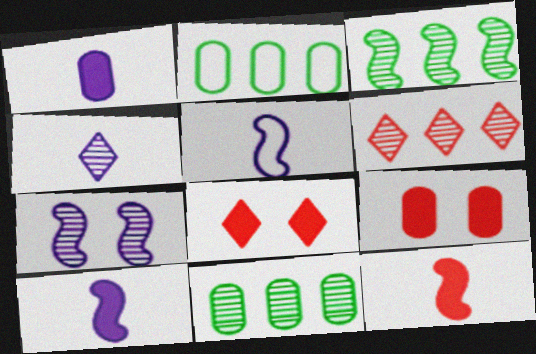[[1, 4, 5], 
[5, 8, 11]]